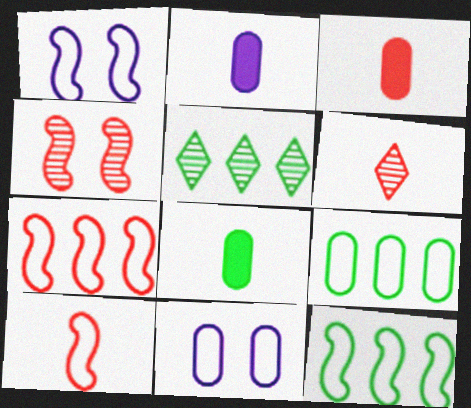[[1, 3, 5], 
[1, 10, 12], 
[2, 3, 8], 
[3, 6, 10]]